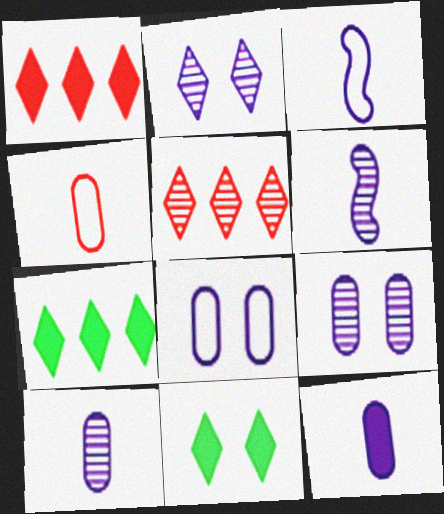[]